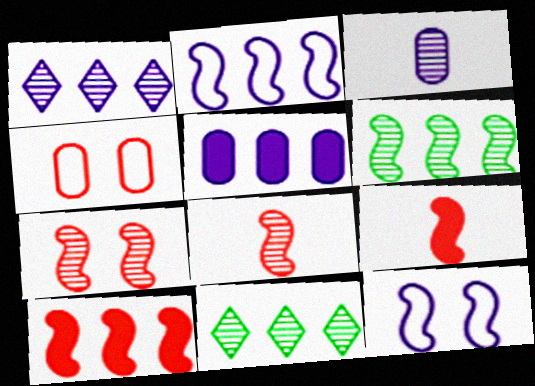[[1, 2, 5], 
[2, 6, 10], 
[3, 7, 11], 
[6, 9, 12]]